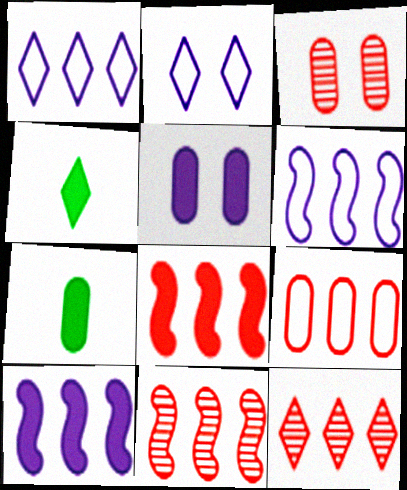[[2, 4, 12], 
[2, 7, 11], 
[3, 4, 6], 
[4, 5, 8], 
[8, 9, 12]]